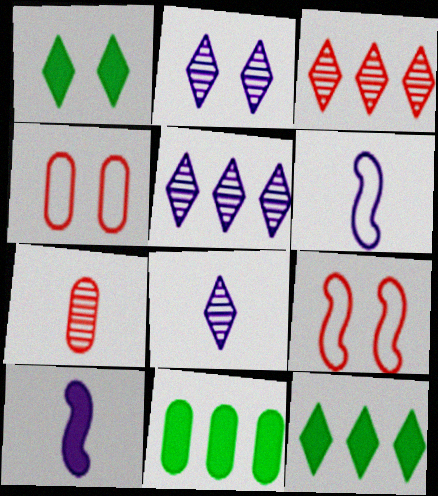[[2, 5, 8], 
[8, 9, 11]]